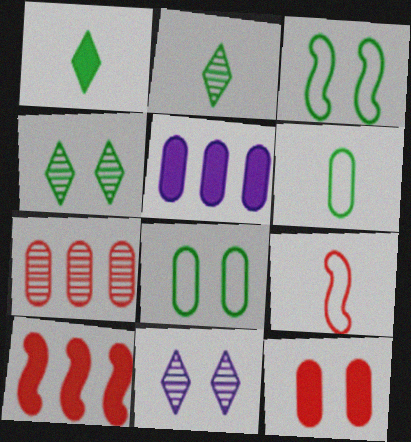[[3, 11, 12], 
[4, 5, 9], 
[6, 10, 11]]